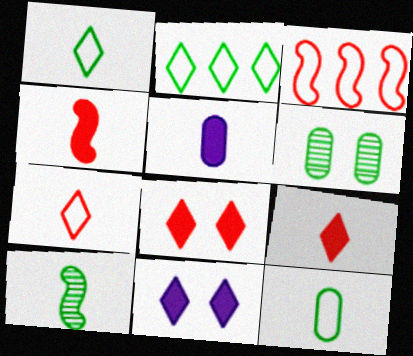[[5, 7, 10]]